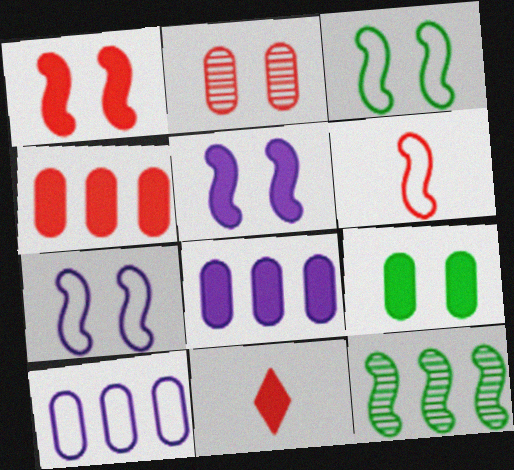[[1, 4, 11], 
[5, 6, 12]]